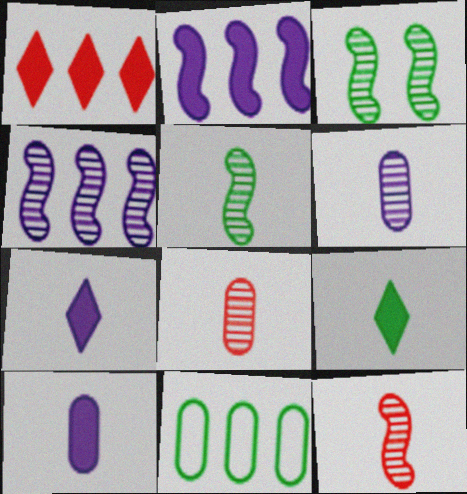[[1, 4, 11], 
[3, 4, 12], 
[3, 9, 11]]